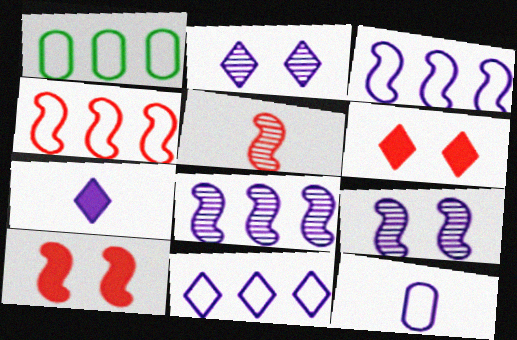[[1, 4, 11], 
[2, 7, 11], 
[4, 5, 10]]